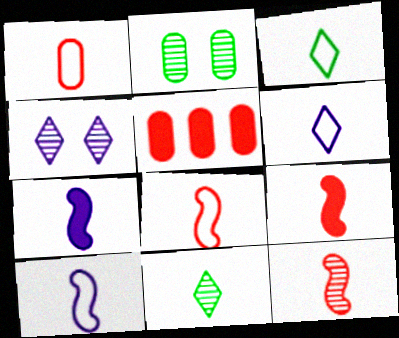[[1, 3, 10], 
[1, 7, 11], 
[8, 9, 12]]